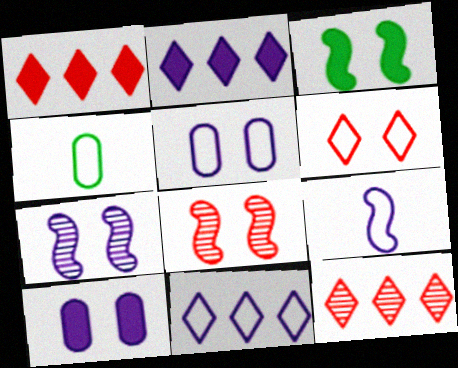[[1, 4, 7], 
[2, 4, 8], 
[5, 9, 11]]